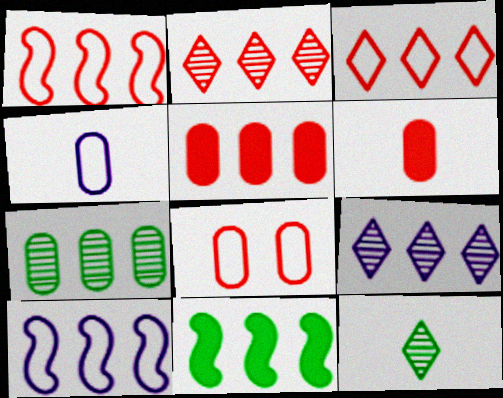[[1, 2, 5]]